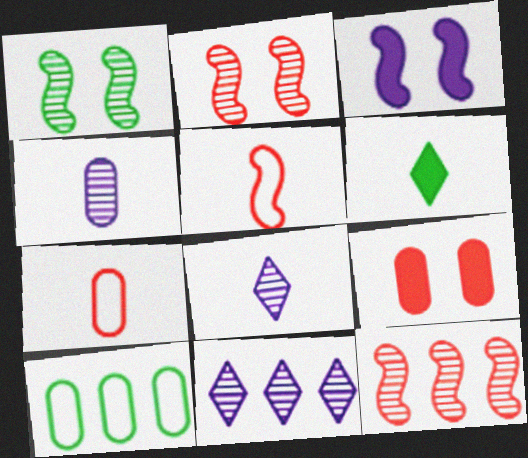[[1, 6, 10], 
[4, 5, 6], 
[4, 9, 10]]